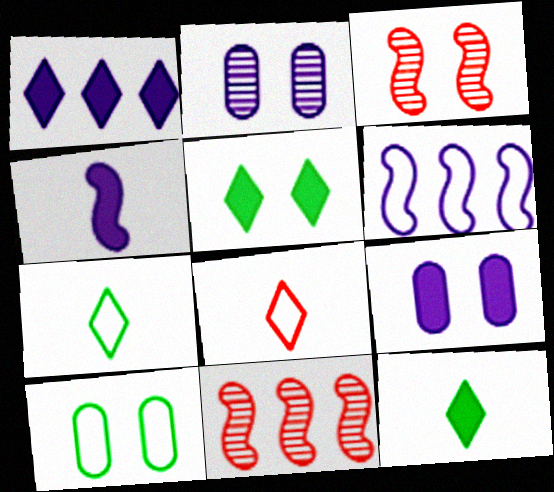[[1, 4, 9], 
[6, 8, 10], 
[7, 9, 11]]